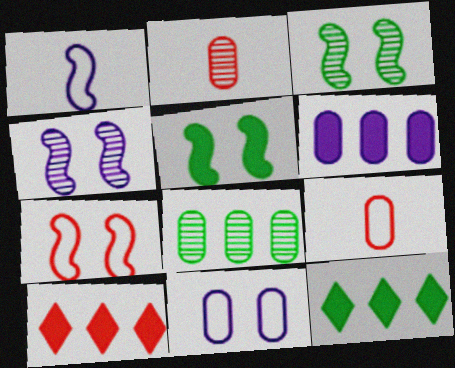[[2, 7, 10], 
[4, 5, 7], 
[4, 9, 12]]